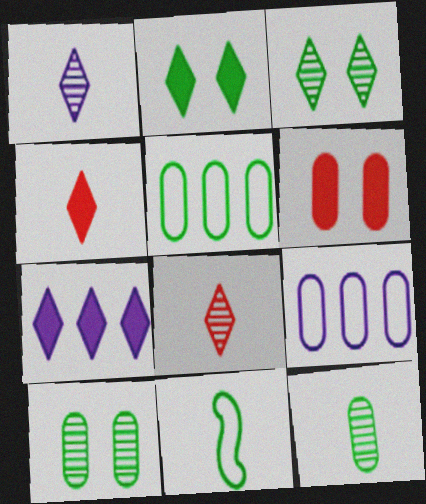[[2, 4, 7], 
[6, 9, 12]]